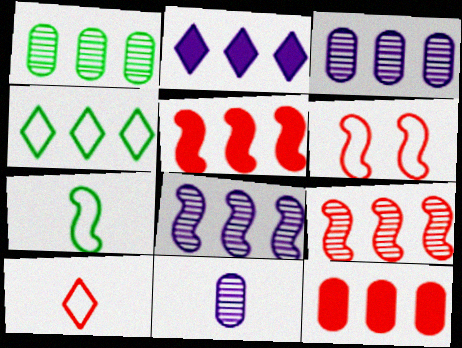[[3, 4, 5], 
[4, 8, 12]]